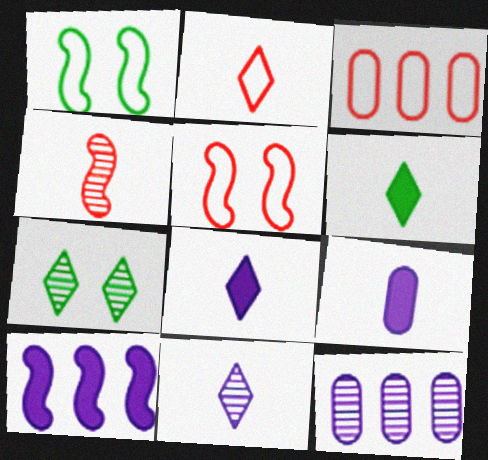[[1, 4, 10], 
[2, 3, 5], 
[2, 6, 11], 
[4, 7, 12], 
[5, 6, 12]]